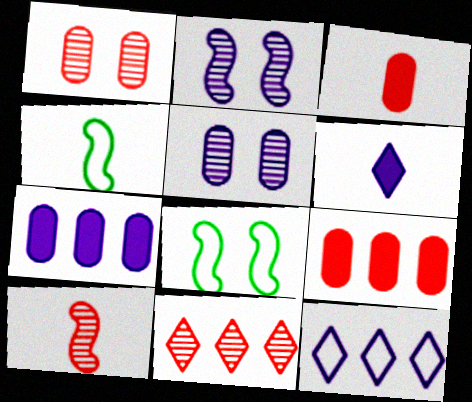[[1, 10, 11]]